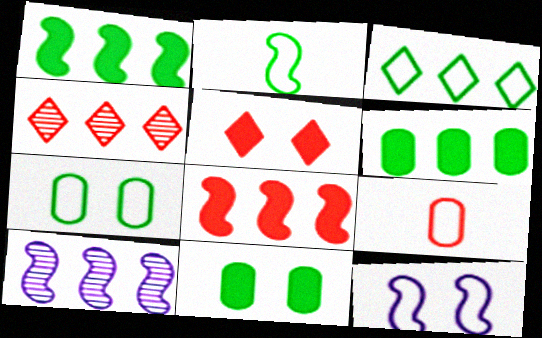[[2, 3, 7], 
[3, 9, 12]]